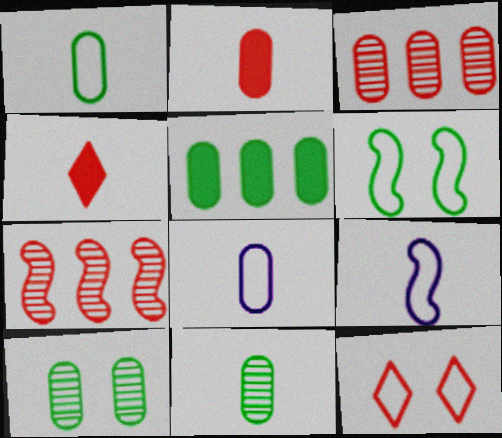[[1, 5, 10], 
[2, 7, 12], 
[2, 8, 11], 
[4, 9, 11]]